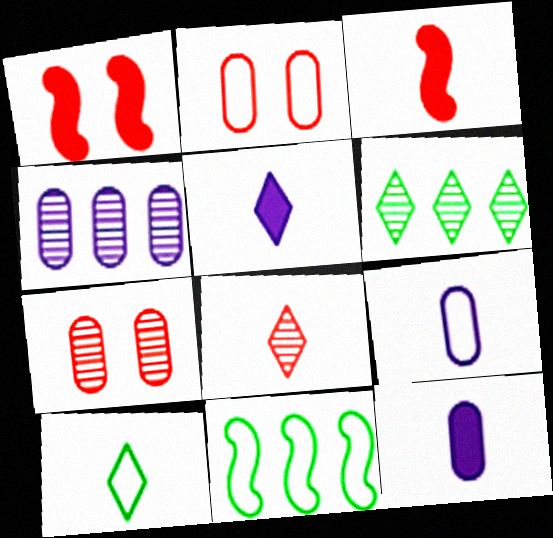[[1, 4, 10], 
[1, 6, 9], 
[5, 7, 11], 
[5, 8, 10]]